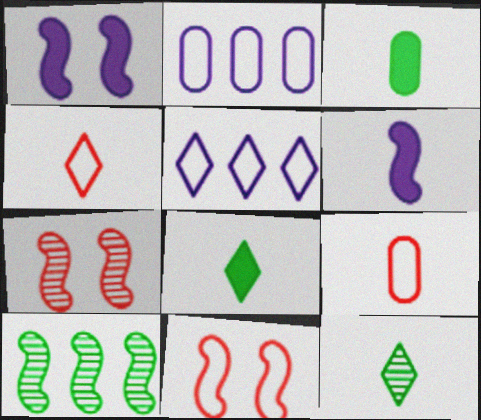[[2, 7, 8], 
[3, 5, 7], 
[6, 9, 12], 
[6, 10, 11]]